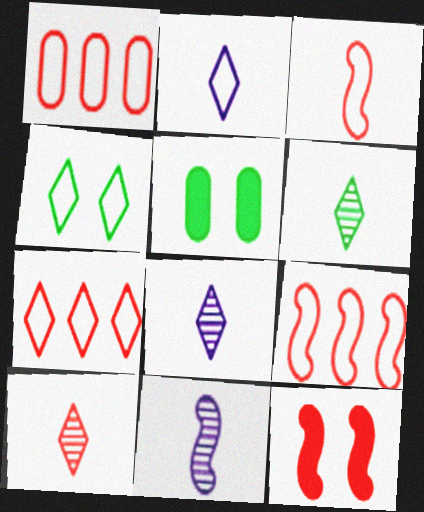[[1, 7, 9], 
[1, 10, 12], 
[2, 4, 7], 
[5, 7, 11], 
[5, 8, 9], 
[6, 8, 10]]